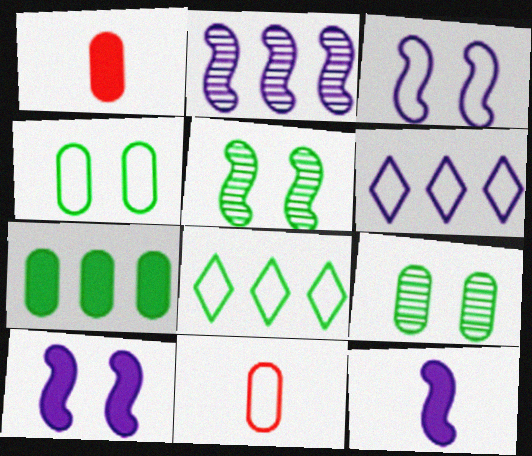[[1, 5, 6], 
[2, 3, 12], 
[3, 8, 11]]